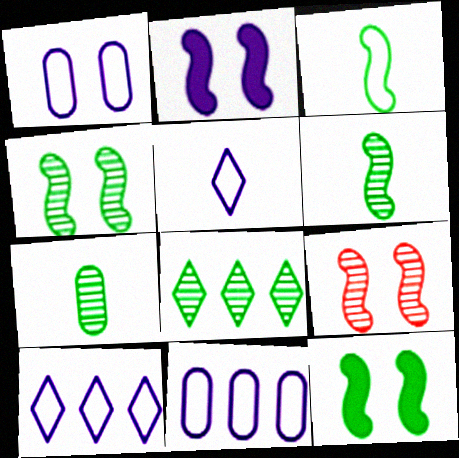[[4, 7, 8]]